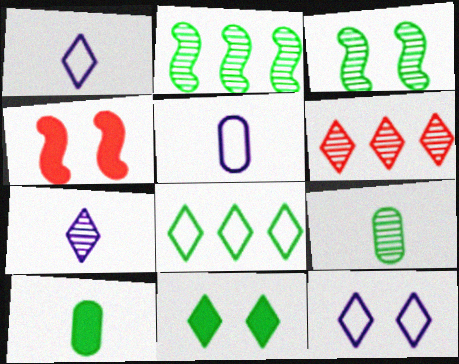[[1, 6, 11], 
[3, 8, 10]]